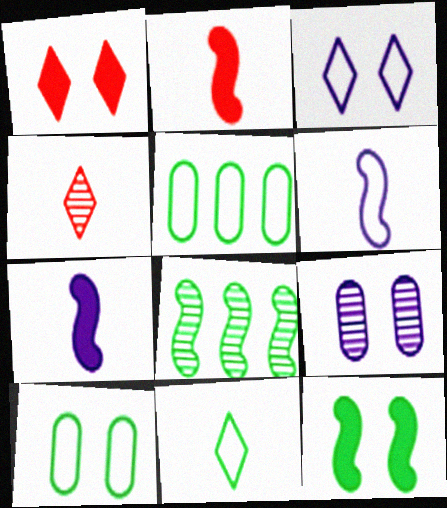[[4, 8, 9]]